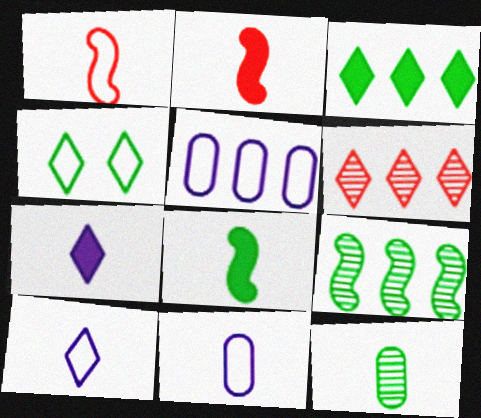[[1, 4, 5], 
[1, 7, 12], 
[2, 10, 12], 
[4, 6, 7]]